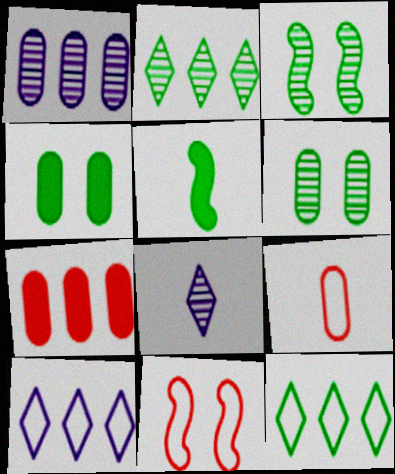[[1, 4, 9], 
[5, 6, 12], 
[5, 8, 9]]